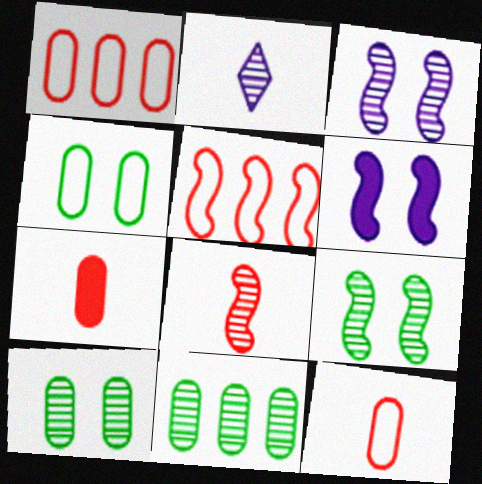[]